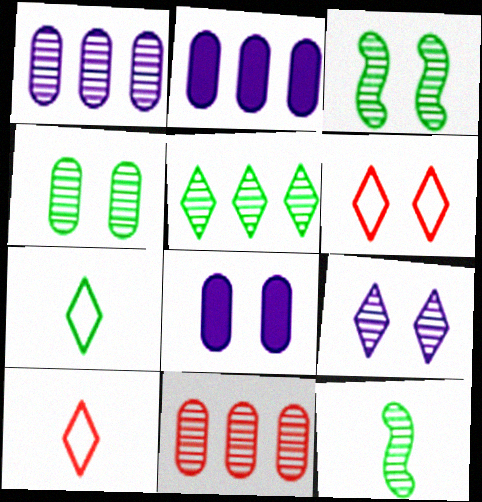[[2, 3, 10], 
[2, 6, 12], 
[3, 6, 8], 
[4, 5, 12], 
[9, 11, 12]]